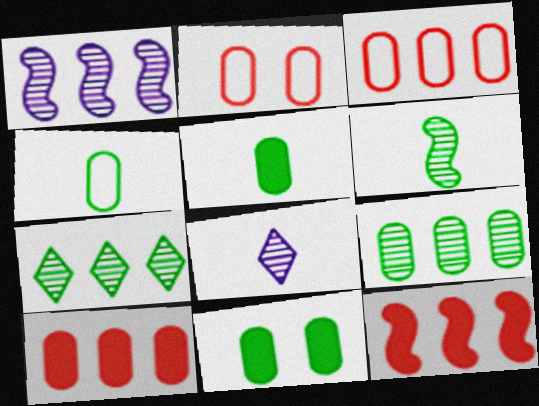[[4, 9, 11]]